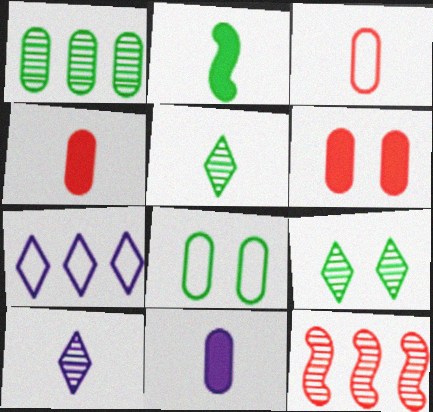[[2, 3, 10]]